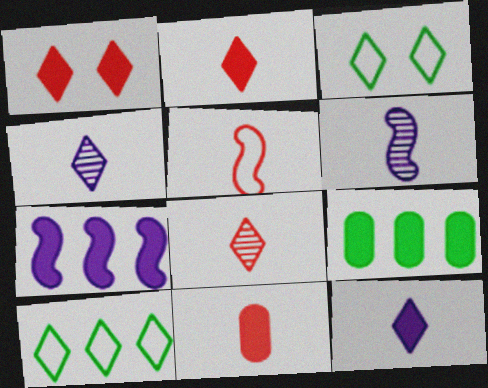[[1, 4, 10], 
[5, 8, 11]]